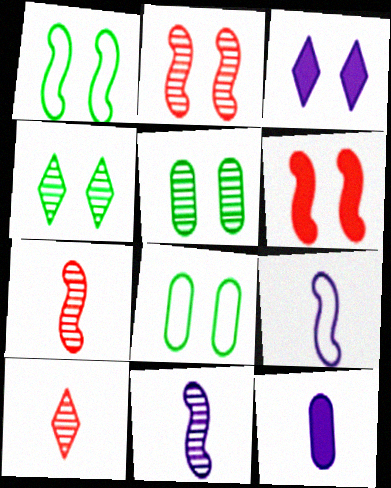[[2, 3, 8]]